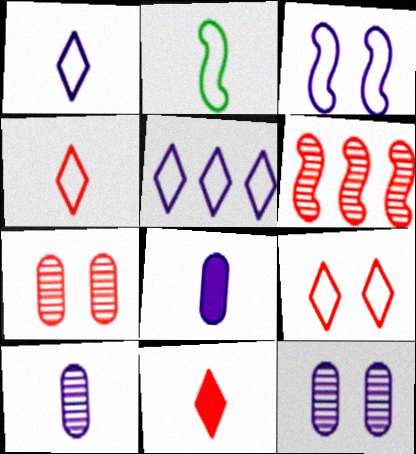[[2, 10, 11]]